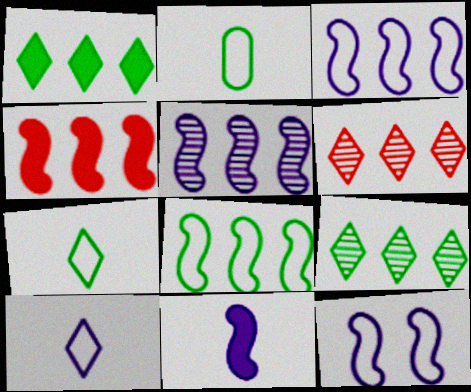[[4, 5, 8], 
[5, 11, 12]]